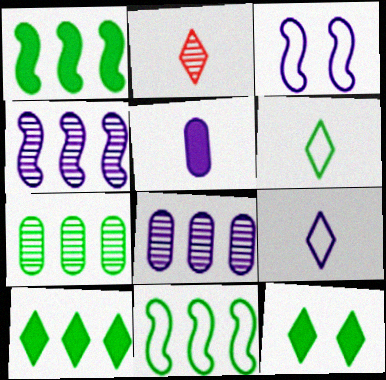[[7, 10, 11]]